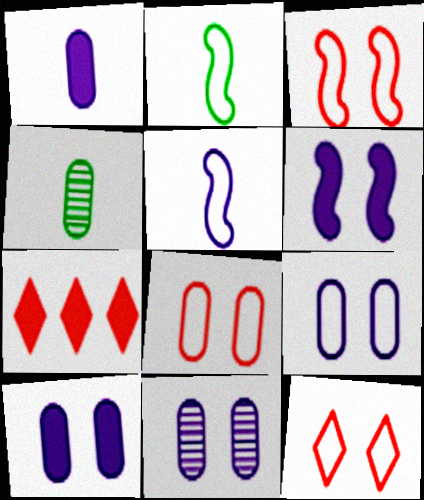[[2, 7, 11], 
[3, 8, 12], 
[9, 10, 11]]